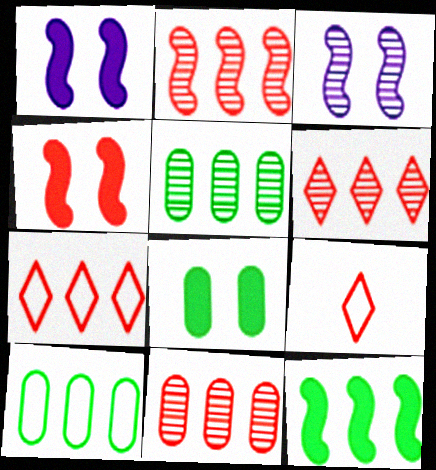[[1, 5, 9], 
[2, 6, 11], 
[4, 9, 11]]